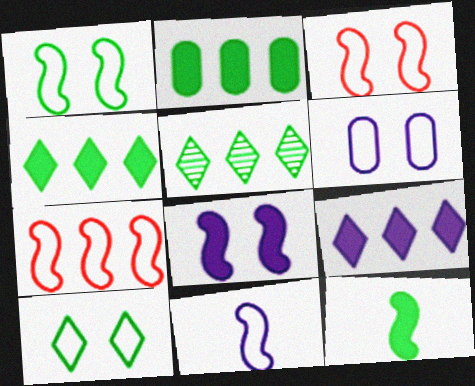[[1, 7, 11], 
[3, 6, 10]]